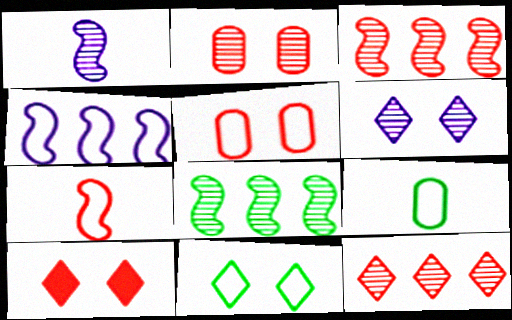[[6, 10, 11]]